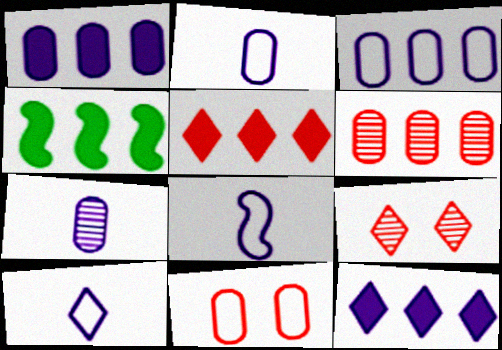[[1, 4, 5], 
[2, 4, 9], 
[2, 8, 10]]